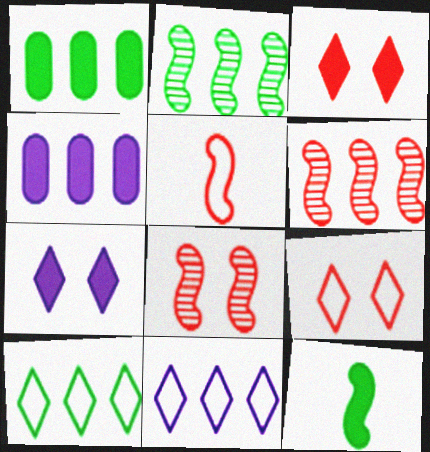[[1, 2, 10], 
[1, 6, 11], 
[3, 4, 12], 
[4, 6, 10]]